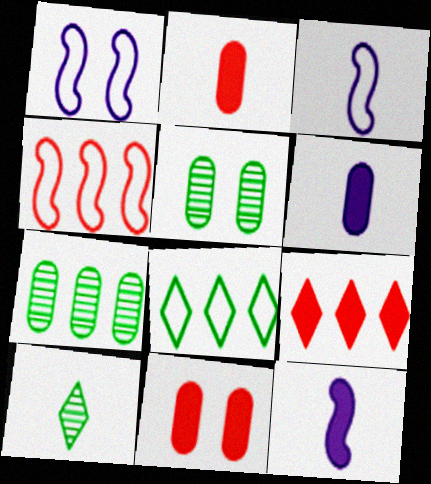[[2, 3, 10], 
[3, 5, 9]]